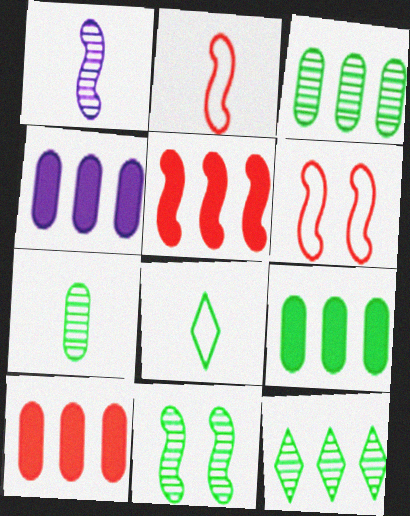[[4, 9, 10], 
[7, 11, 12], 
[8, 9, 11]]